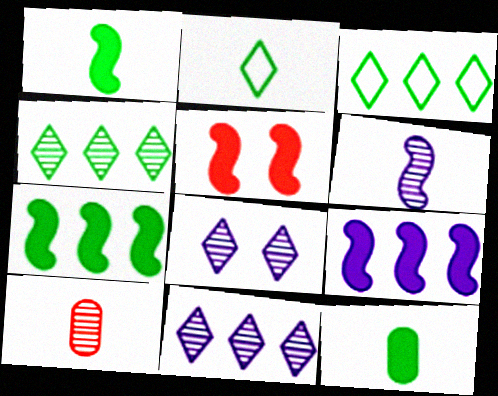[[1, 5, 9]]